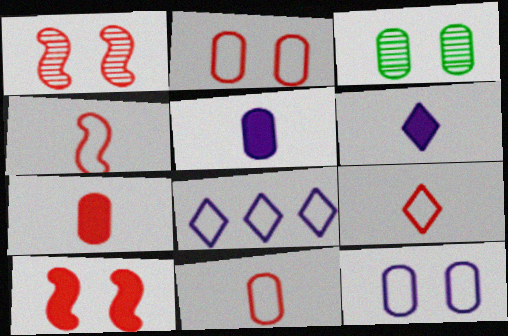[[4, 9, 11]]